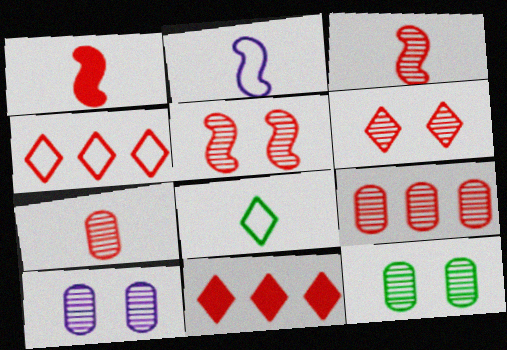[[2, 11, 12], 
[3, 6, 9]]